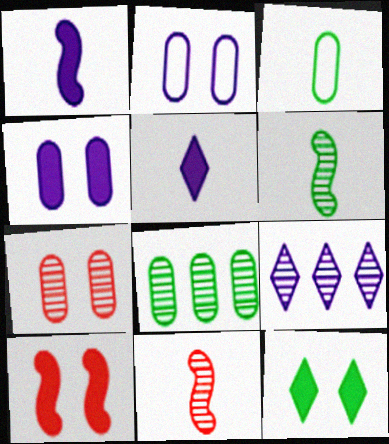[[1, 2, 9], 
[3, 5, 11], 
[3, 9, 10], 
[4, 10, 12], 
[6, 7, 9]]